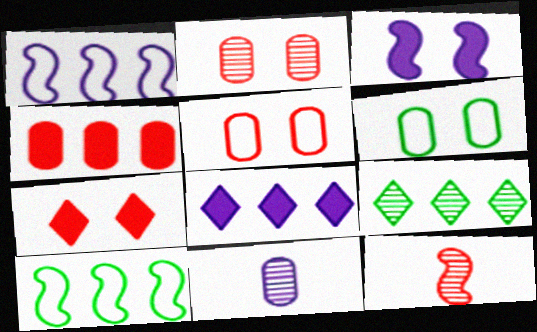[[1, 4, 9], 
[3, 10, 12], 
[4, 6, 11], 
[6, 8, 12], 
[7, 10, 11]]